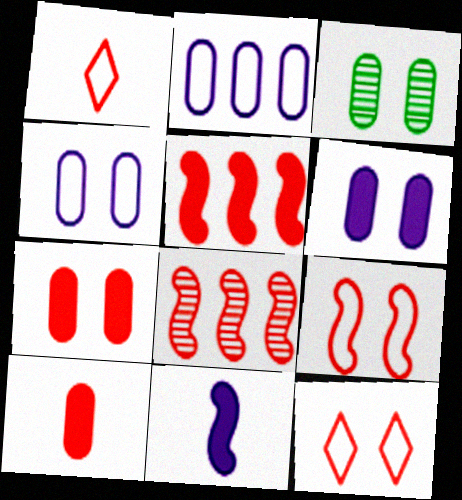[[1, 7, 8], 
[2, 3, 10], 
[3, 4, 7], 
[8, 10, 12]]